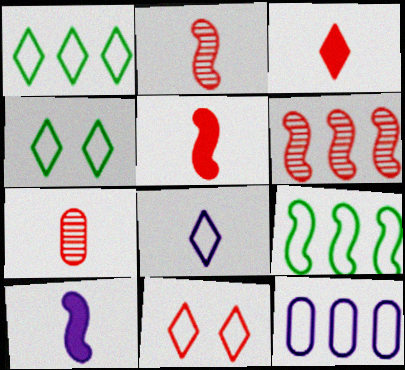[[1, 8, 11]]